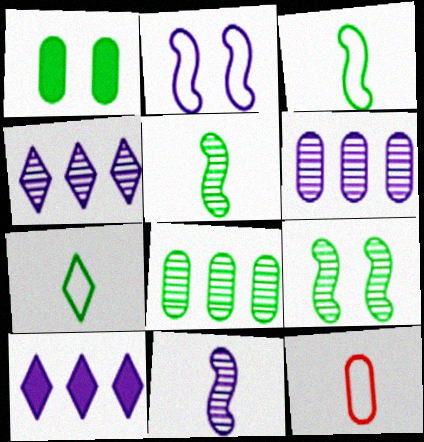[[1, 6, 12], 
[9, 10, 12]]